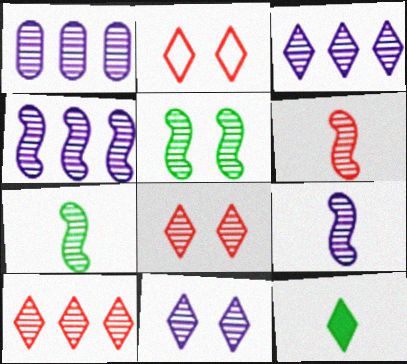[[1, 3, 4], 
[1, 7, 8], 
[1, 9, 11], 
[2, 3, 12], 
[4, 5, 6], 
[6, 7, 9]]